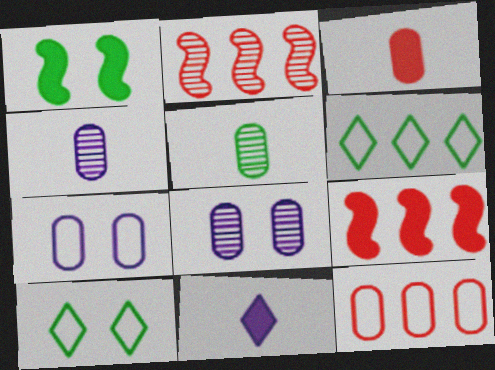[[1, 5, 6], 
[4, 9, 10]]